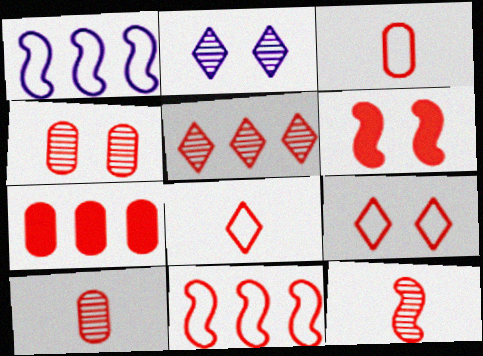[[3, 4, 7], 
[3, 5, 6], 
[3, 9, 11], 
[4, 5, 12], 
[4, 6, 9], 
[5, 7, 11], 
[6, 11, 12], 
[7, 9, 12]]